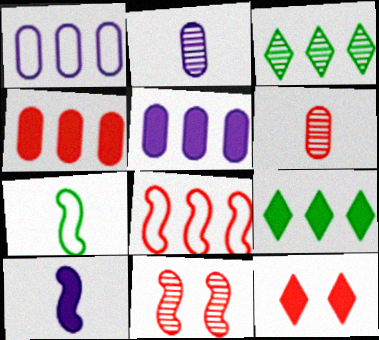[[2, 3, 11], 
[3, 5, 8], 
[6, 8, 12]]